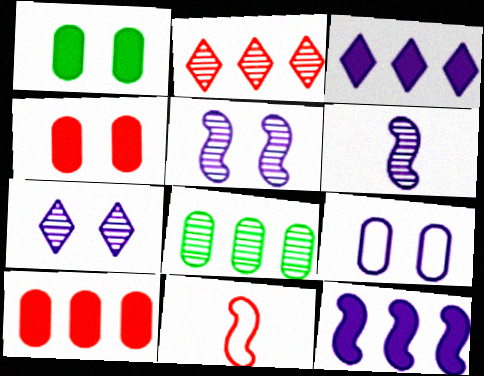[[2, 4, 11], 
[3, 6, 9]]